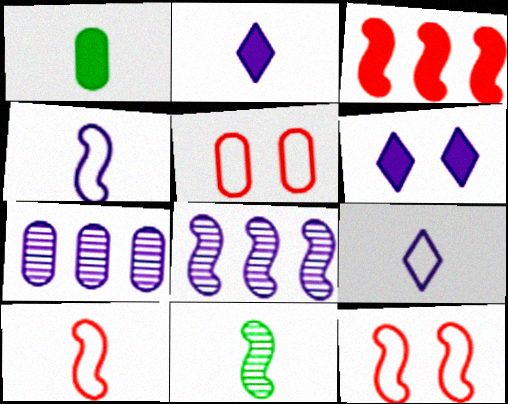[[1, 3, 6], 
[1, 5, 7], 
[4, 6, 7]]